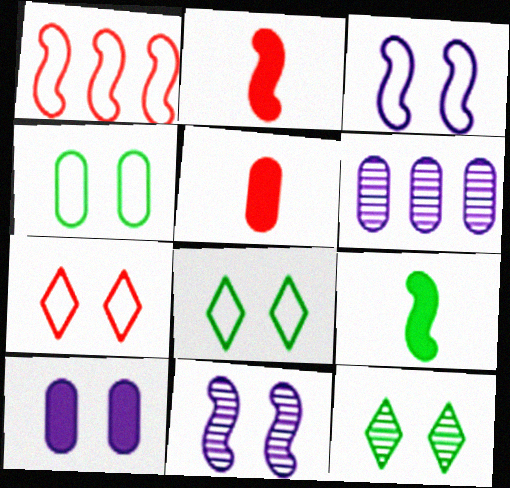[[1, 9, 11], 
[2, 6, 8], 
[3, 4, 7], 
[4, 5, 6], 
[6, 7, 9]]